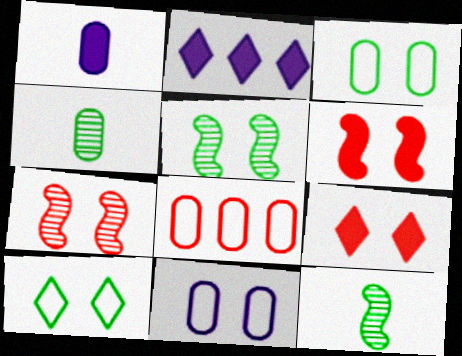[[5, 9, 11]]